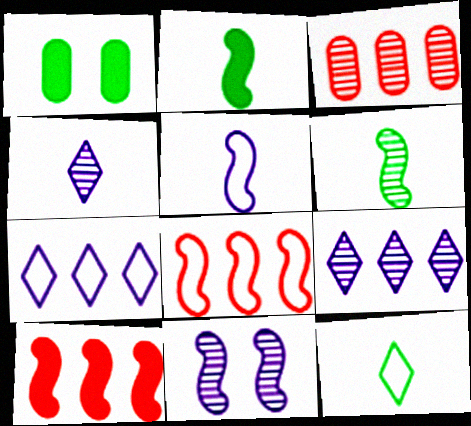[[1, 4, 8], 
[2, 8, 11]]